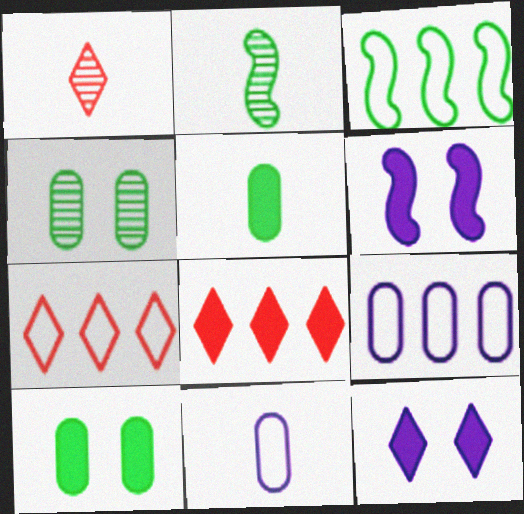[[3, 7, 9], 
[5, 6, 8]]